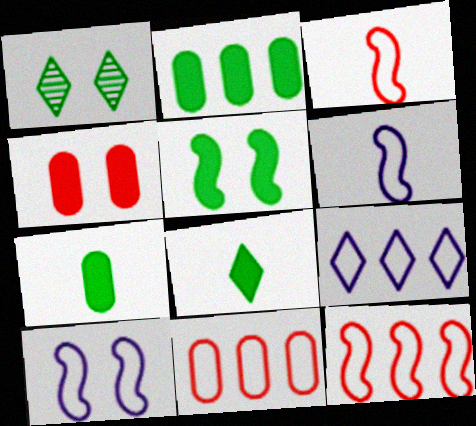[[1, 4, 10], 
[2, 5, 8]]